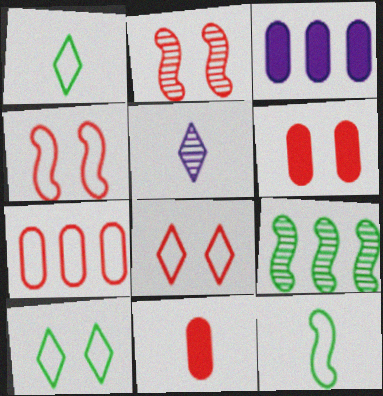[[1, 2, 3], 
[2, 6, 8], 
[5, 11, 12]]